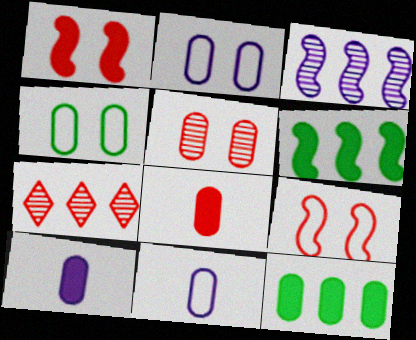[[5, 11, 12], 
[7, 8, 9]]